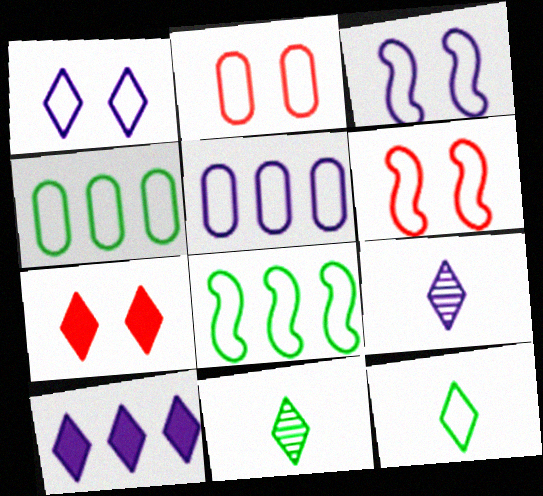[[1, 9, 10], 
[5, 6, 12]]